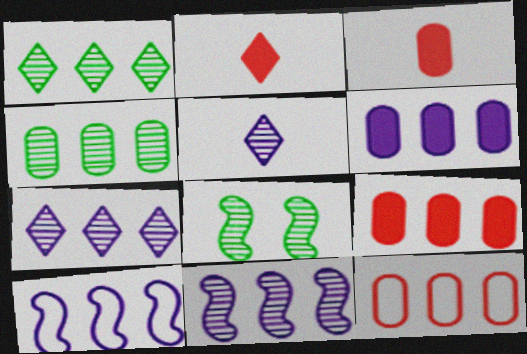[[1, 9, 10], 
[4, 6, 12], 
[6, 7, 10]]